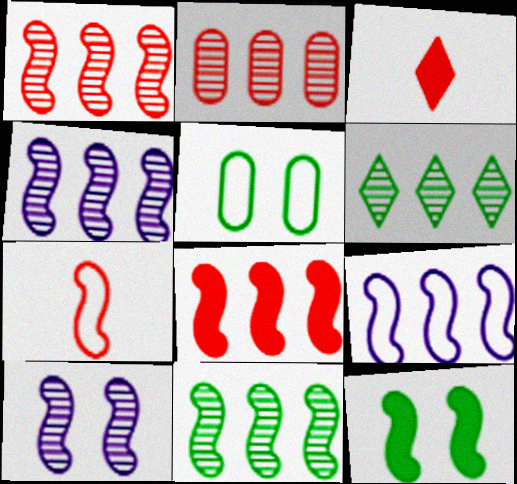[[1, 4, 11], 
[2, 4, 6], 
[3, 4, 5], 
[4, 7, 12], 
[8, 9, 11]]